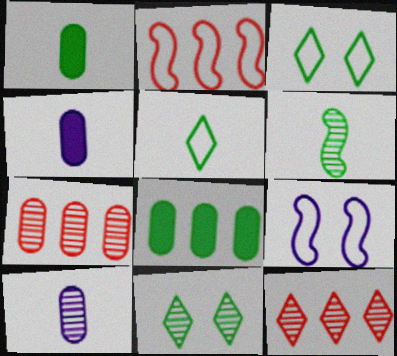[[1, 5, 6], 
[1, 9, 12], 
[2, 4, 11], 
[3, 6, 8]]